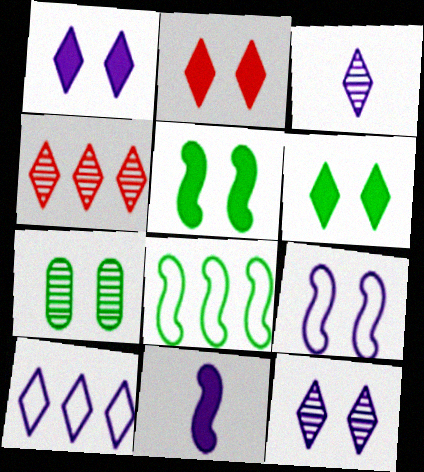[[1, 2, 6], 
[1, 3, 10], 
[2, 7, 9]]